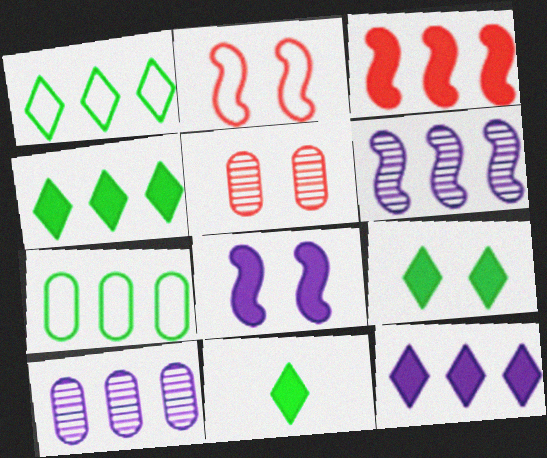[[1, 3, 10], 
[2, 10, 11], 
[4, 9, 11]]